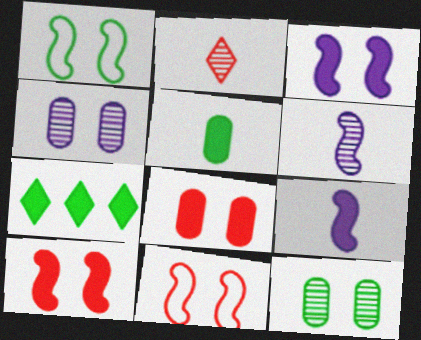[[7, 8, 9]]